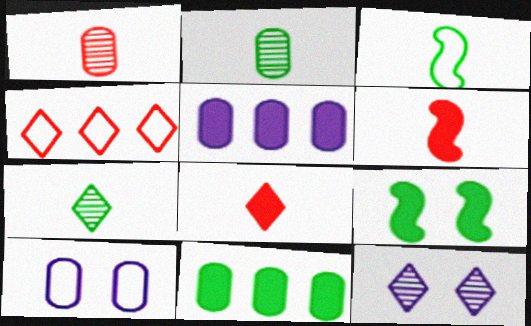[[1, 10, 11], 
[3, 4, 10], 
[5, 8, 9]]